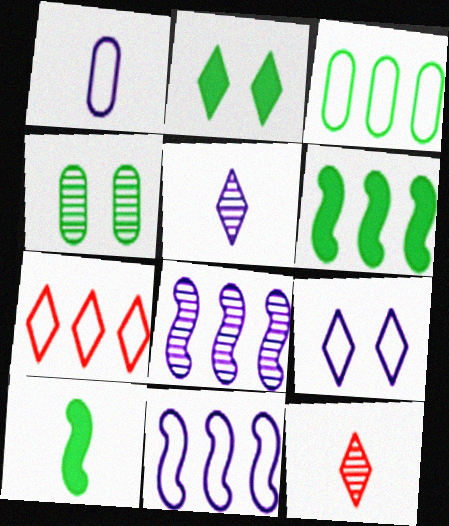[[1, 9, 11], 
[1, 10, 12], 
[2, 5, 7], 
[3, 7, 11], 
[4, 8, 12]]